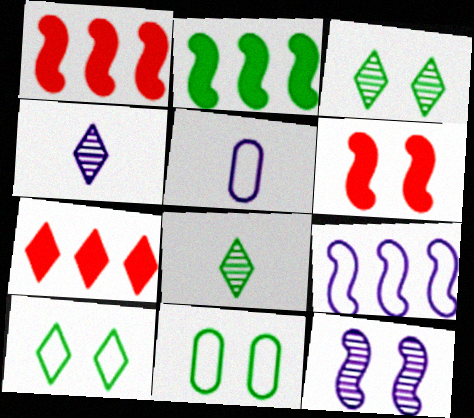[[1, 3, 5], 
[1, 4, 11], 
[2, 8, 11], 
[4, 7, 10]]